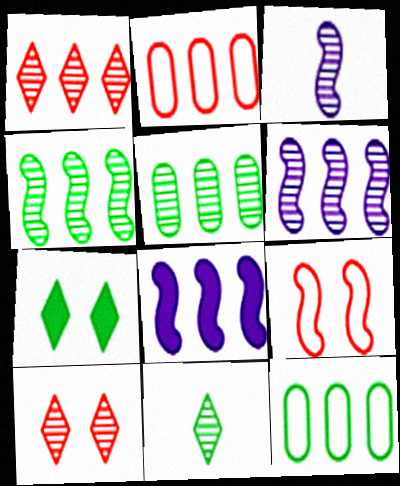[[1, 5, 6], 
[1, 8, 12], 
[2, 3, 7], 
[3, 5, 10]]